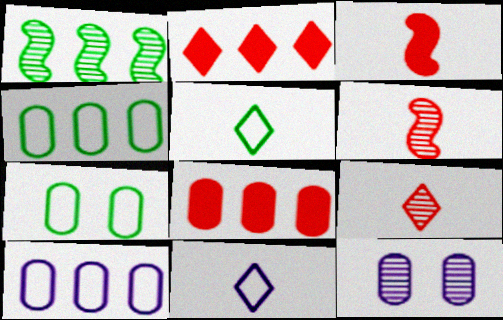[[1, 2, 10], 
[1, 9, 12]]